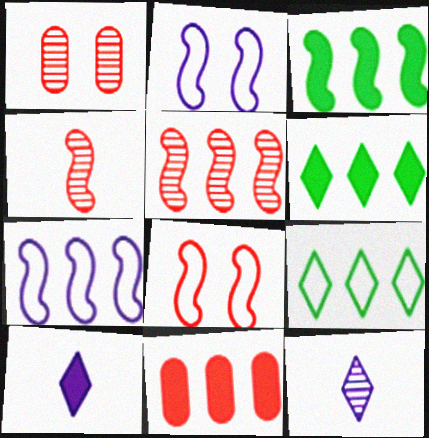[[2, 3, 4], 
[3, 5, 7]]